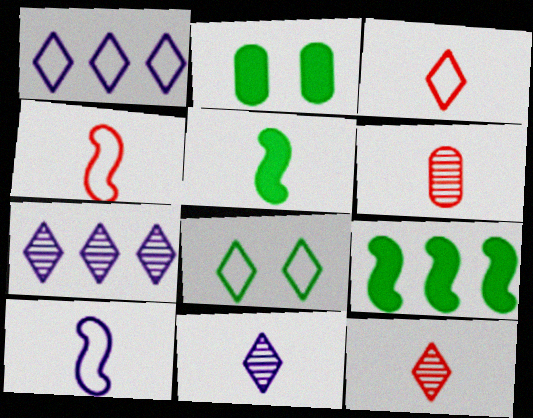[[1, 3, 8], 
[2, 4, 7]]